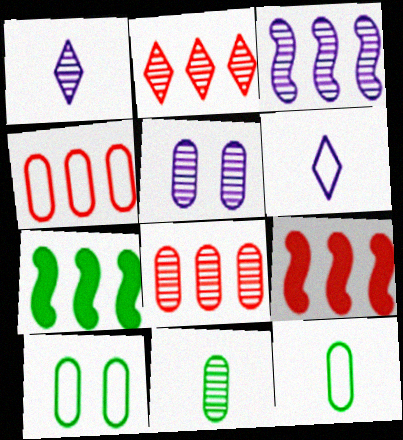[[1, 3, 5], 
[1, 9, 10], 
[2, 4, 9], 
[5, 8, 11]]